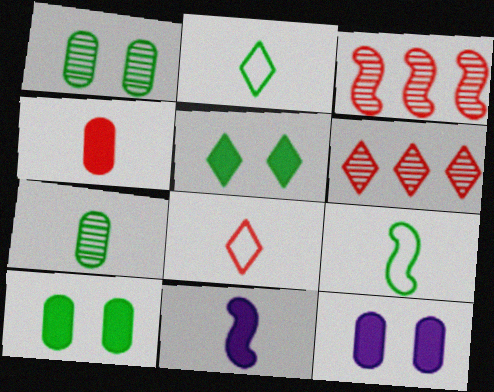[[2, 3, 12], 
[6, 9, 12], 
[7, 8, 11]]